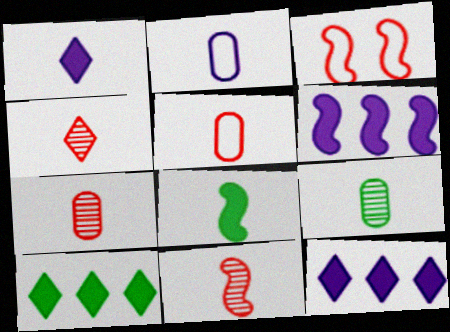[[2, 4, 8], 
[3, 9, 12], 
[4, 7, 11]]